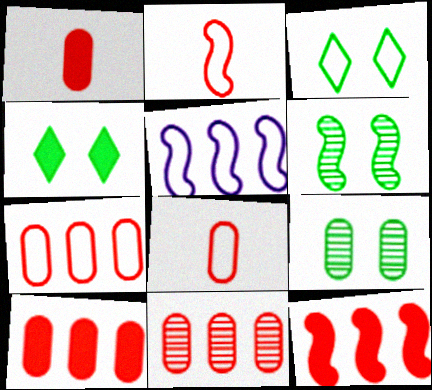[[3, 5, 8], 
[7, 10, 11]]